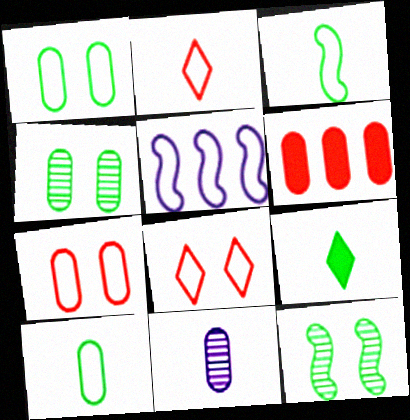[[1, 2, 5], 
[1, 6, 11], 
[5, 8, 10]]